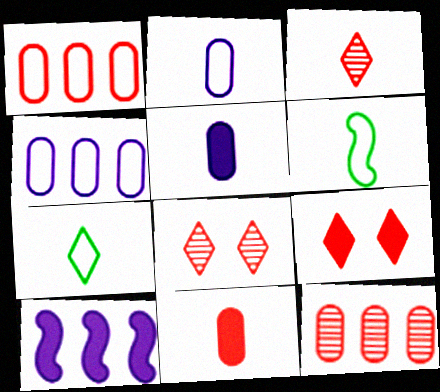[[3, 5, 6]]